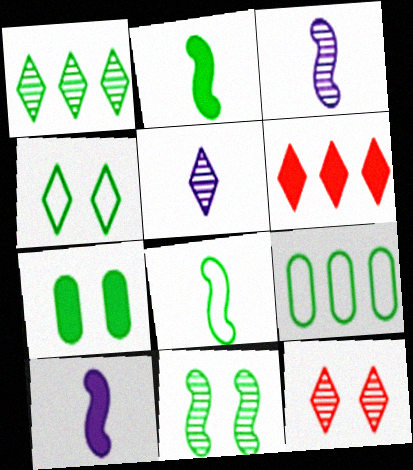[[1, 5, 12], 
[1, 7, 8], 
[4, 5, 6], 
[4, 7, 11], 
[4, 8, 9], 
[6, 7, 10], 
[9, 10, 12]]